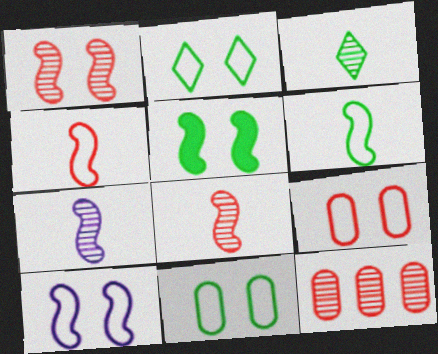[[1, 5, 10], 
[2, 9, 10]]